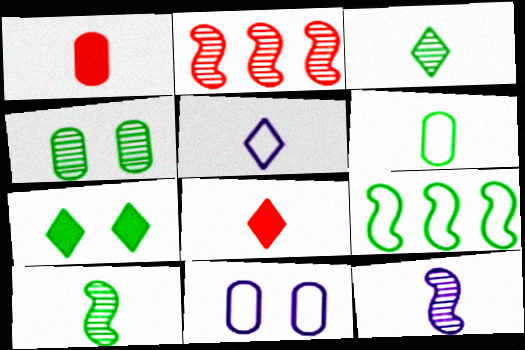[[1, 5, 10], 
[3, 5, 8], 
[6, 8, 12]]